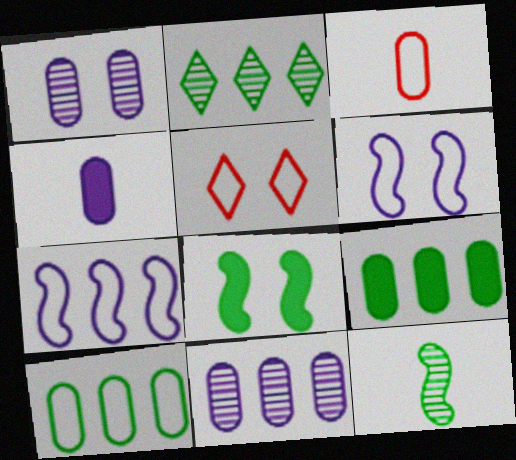[[1, 3, 9], 
[1, 5, 8]]